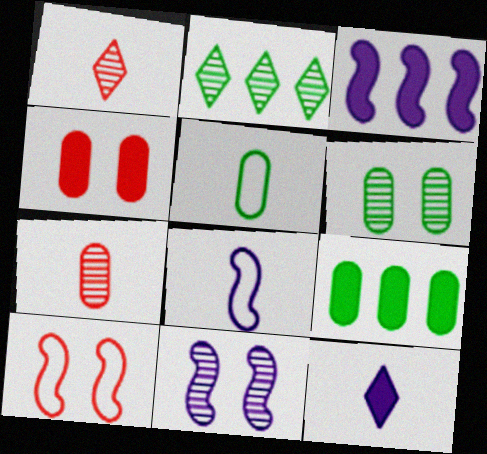[[2, 4, 8], 
[2, 7, 11], 
[3, 8, 11], 
[5, 6, 9]]